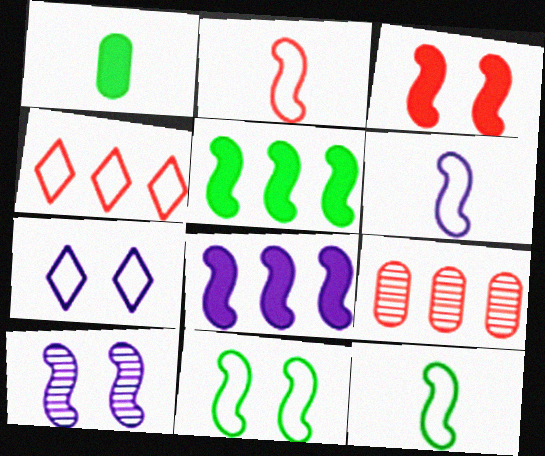[[1, 4, 10], 
[2, 5, 10], 
[2, 6, 12], 
[3, 10, 11], 
[6, 8, 10]]